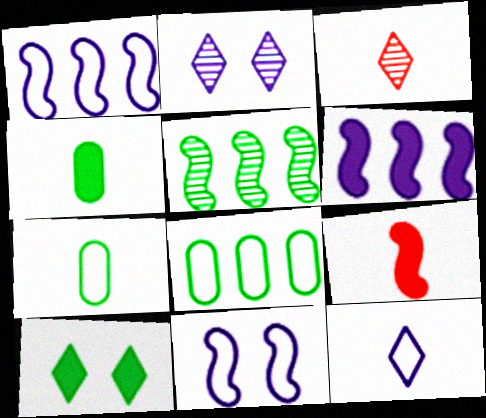[[2, 8, 9], 
[5, 7, 10], 
[5, 9, 11]]